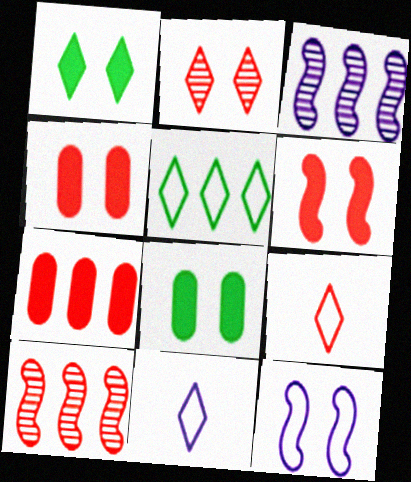[[2, 8, 12], 
[3, 5, 7], 
[3, 8, 9], 
[4, 9, 10], 
[8, 10, 11]]